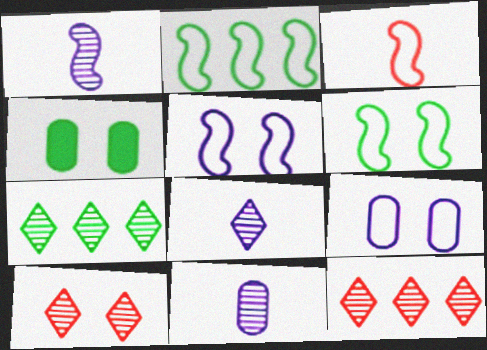[[1, 8, 11], 
[2, 3, 5], 
[4, 5, 10], 
[7, 8, 10]]